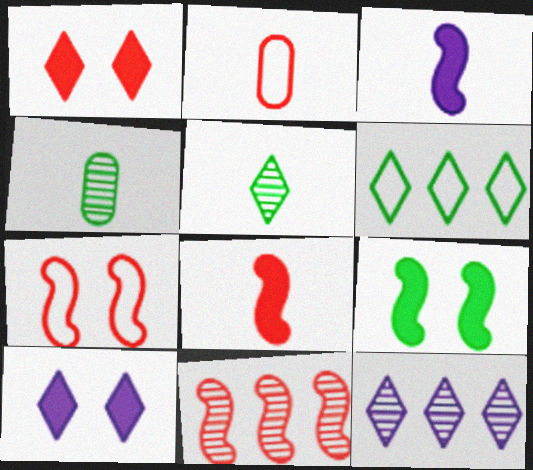[[1, 2, 11], 
[2, 3, 5], 
[2, 9, 12], 
[4, 6, 9], 
[7, 8, 11]]